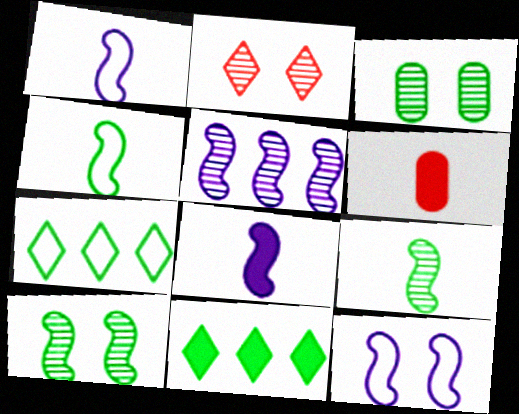[[3, 4, 11], 
[5, 8, 12]]